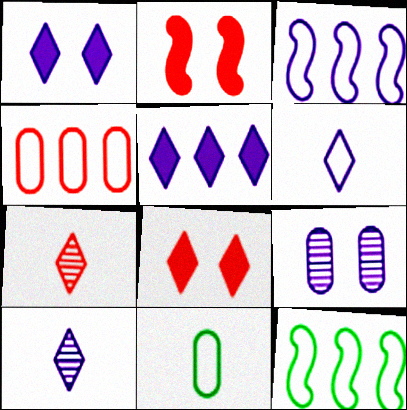[[2, 4, 7]]